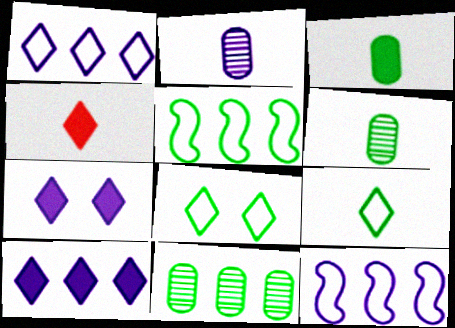[[2, 7, 12]]